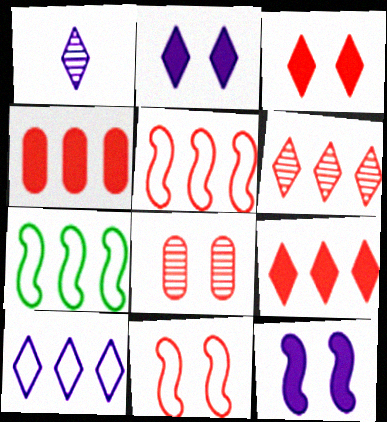[[1, 2, 10], 
[3, 8, 11], 
[4, 5, 6]]